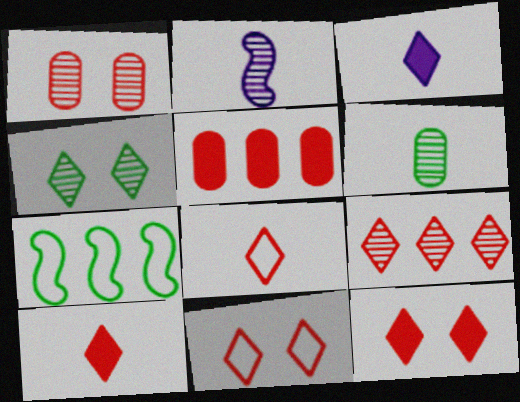[[1, 3, 7], 
[8, 9, 12], 
[9, 10, 11]]